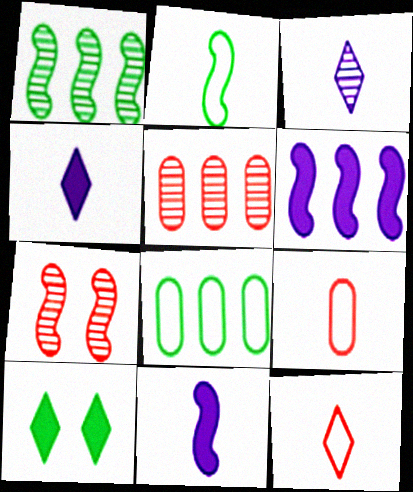[[2, 6, 7], 
[4, 7, 8]]